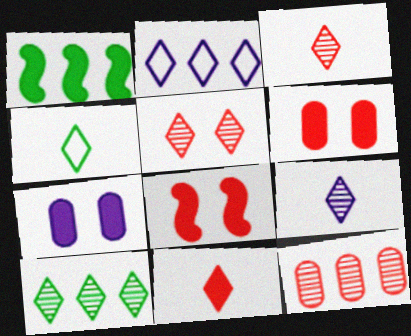[[1, 2, 12], 
[1, 7, 11], 
[4, 9, 11], 
[5, 9, 10]]